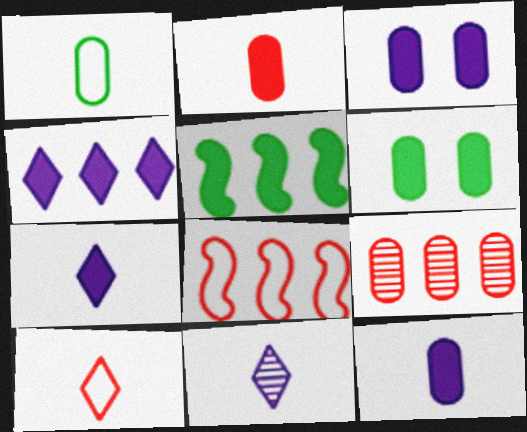[[1, 3, 9], 
[6, 8, 11]]